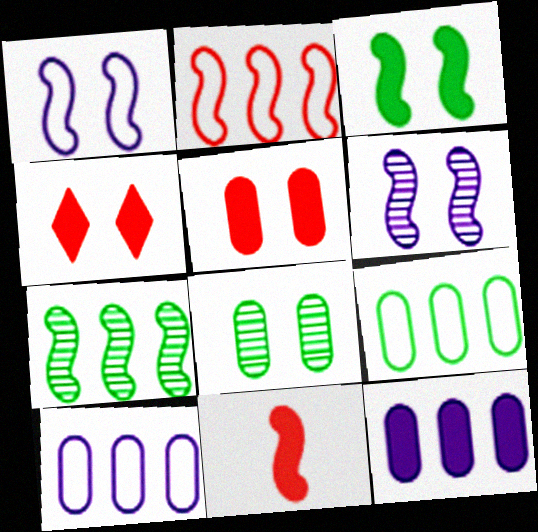[[1, 4, 8], 
[1, 7, 11]]